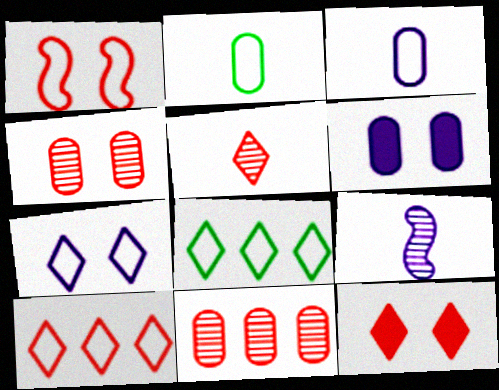[[1, 3, 8], 
[1, 4, 12], 
[2, 6, 11], 
[5, 10, 12]]